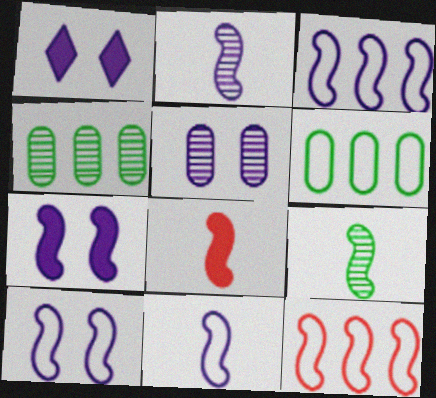[[1, 5, 10], 
[2, 3, 7], 
[3, 10, 11], 
[7, 9, 12], 
[8, 9, 11]]